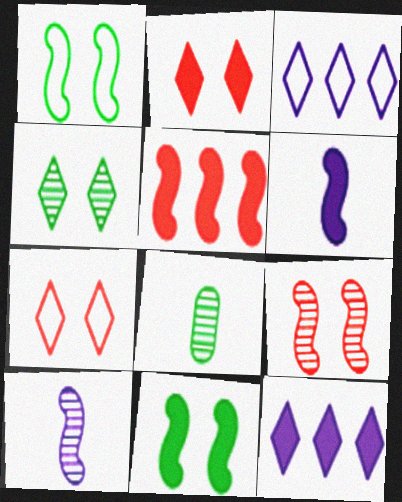[[1, 5, 10], 
[5, 6, 11]]